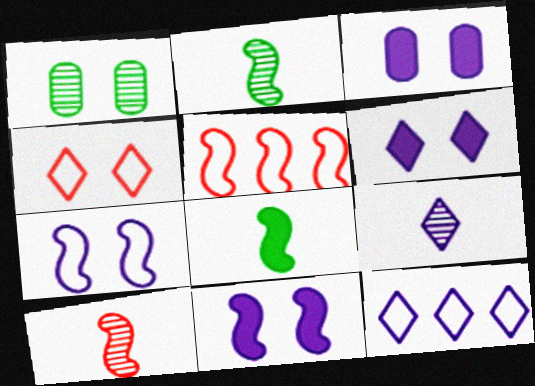[[1, 4, 11], 
[2, 5, 11], 
[3, 6, 11], 
[6, 9, 12]]